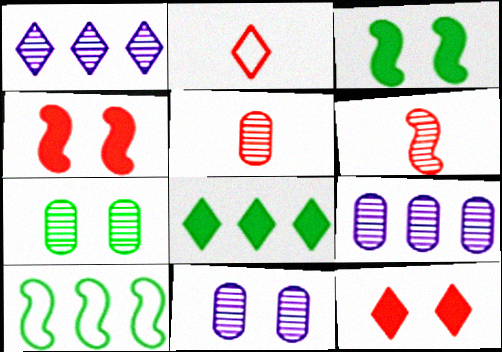[[1, 6, 7], 
[2, 3, 9], 
[5, 7, 9]]